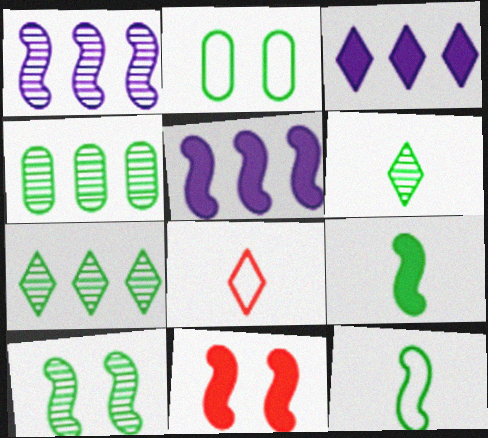[[1, 11, 12], 
[2, 7, 9], 
[4, 6, 10], 
[5, 9, 11]]